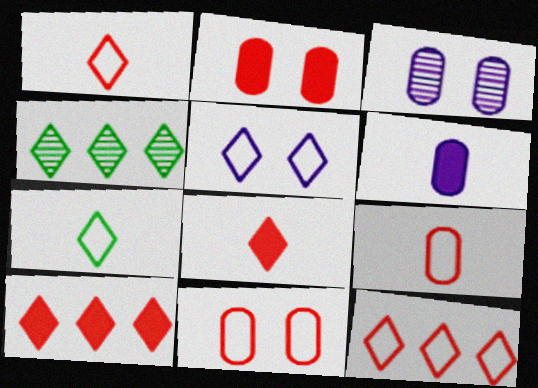[[4, 5, 8], 
[5, 7, 12]]